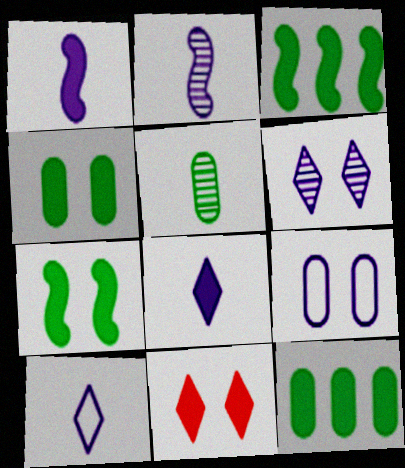[[1, 11, 12]]